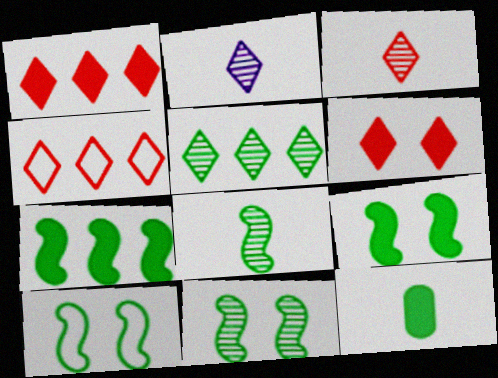[[3, 4, 6], 
[5, 10, 12], 
[7, 8, 10], 
[9, 10, 11]]